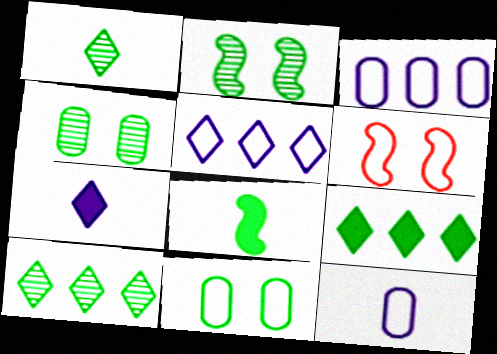[[8, 10, 11]]